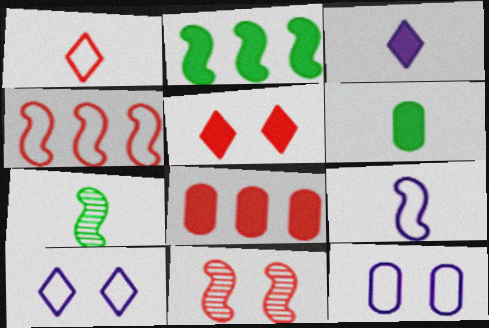[[1, 8, 11], 
[2, 9, 11], 
[7, 8, 10]]